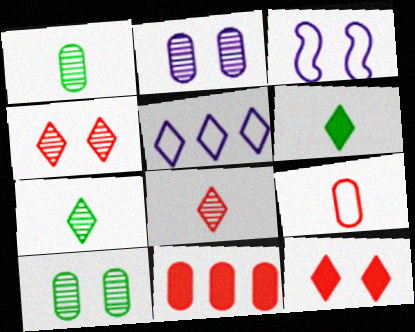[[3, 7, 11], 
[3, 10, 12], 
[4, 5, 6], 
[5, 7, 12]]